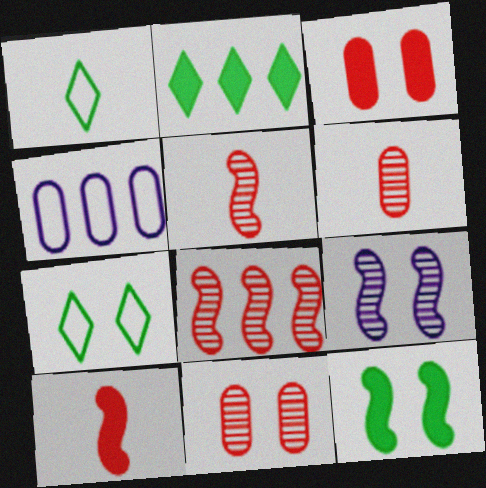[[2, 4, 8], 
[3, 7, 9]]